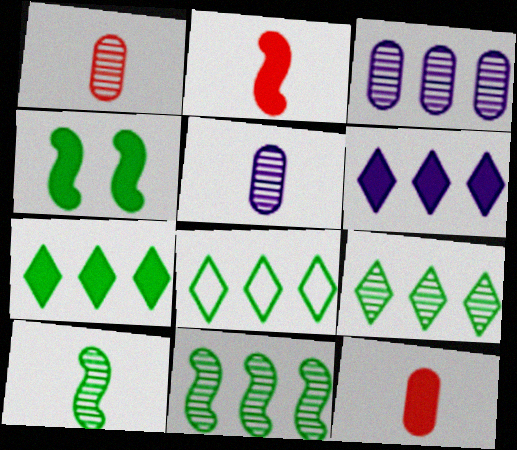[[4, 6, 12], 
[7, 8, 9]]